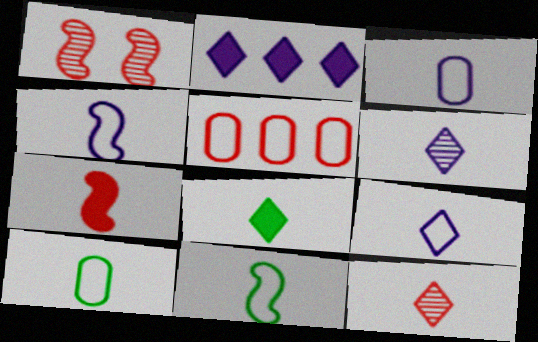[[1, 2, 10], 
[3, 4, 9], 
[6, 7, 10], 
[8, 9, 12]]